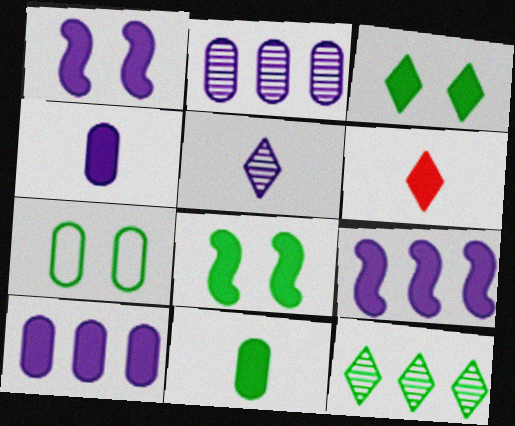[[6, 8, 10]]